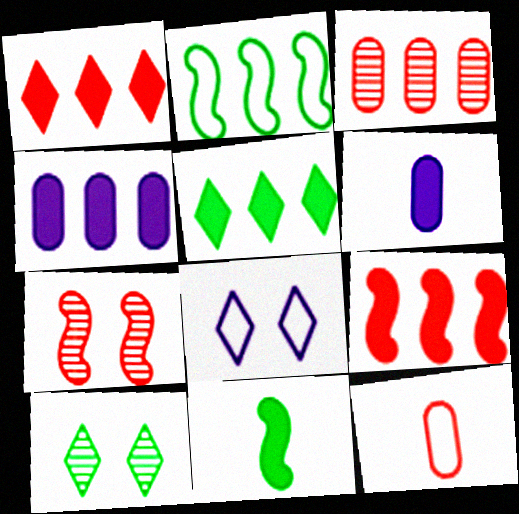[[1, 7, 12], 
[2, 8, 12], 
[3, 8, 11], 
[4, 5, 9]]